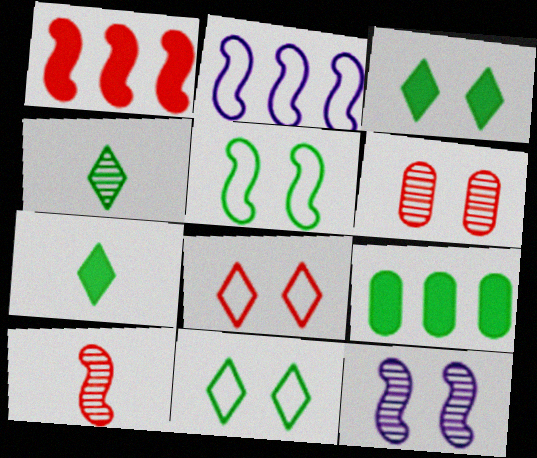[[2, 6, 7], 
[4, 5, 9]]